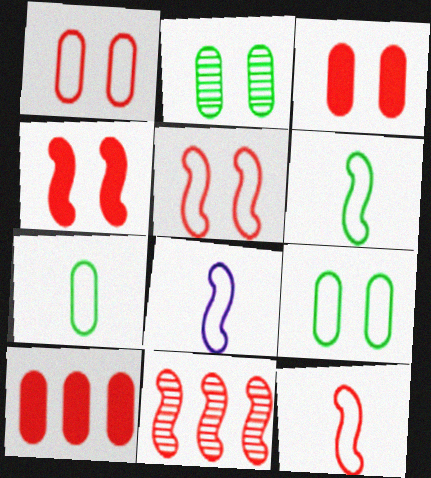[[4, 11, 12], 
[6, 8, 12]]